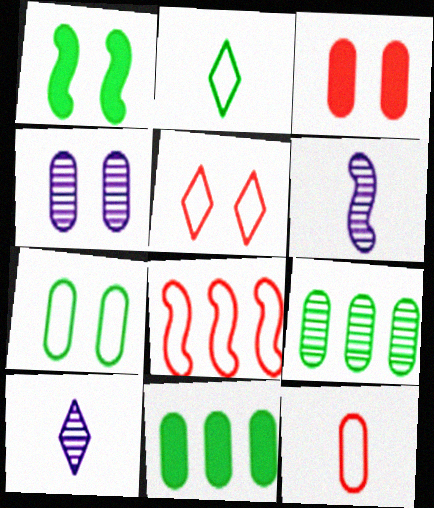[[1, 2, 9], 
[1, 4, 5], 
[1, 6, 8], 
[3, 4, 7], 
[4, 11, 12], 
[5, 6, 11], 
[5, 8, 12]]